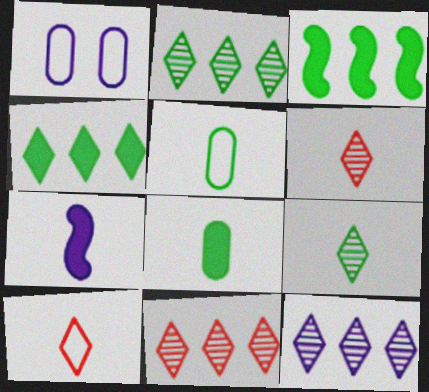[[1, 3, 6], 
[1, 7, 12], 
[2, 11, 12], 
[5, 6, 7]]